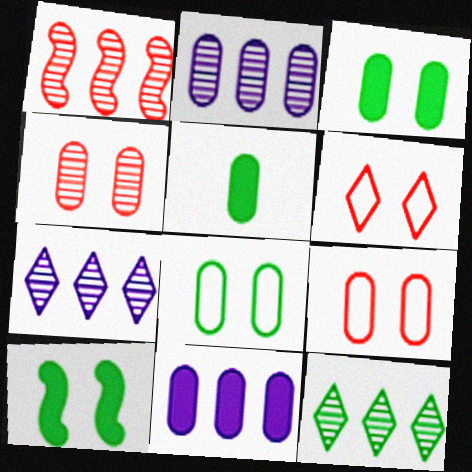[[1, 2, 12], 
[2, 5, 9]]